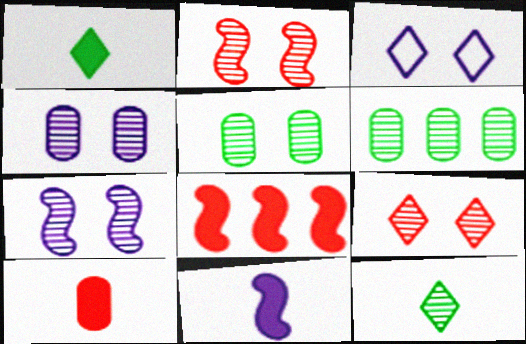[[1, 10, 11], 
[5, 7, 9]]